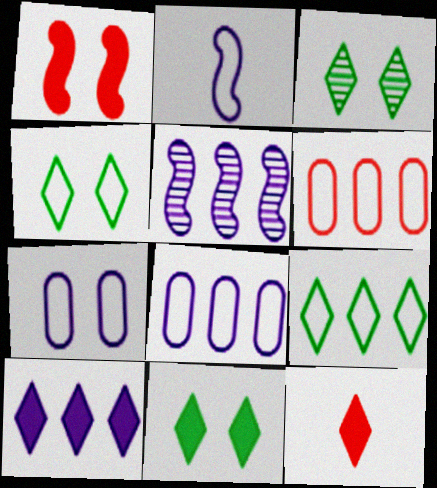[[1, 3, 7], 
[2, 4, 6], 
[3, 4, 11], 
[5, 8, 10], 
[10, 11, 12]]